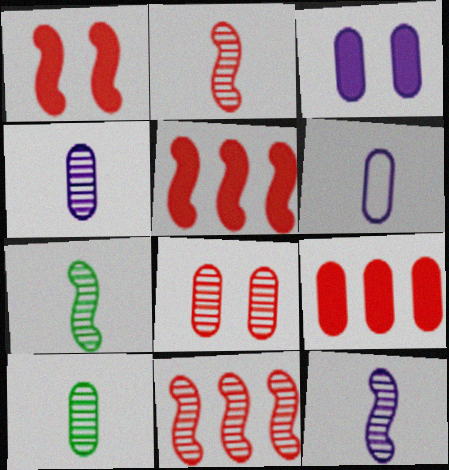[[2, 7, 12]]